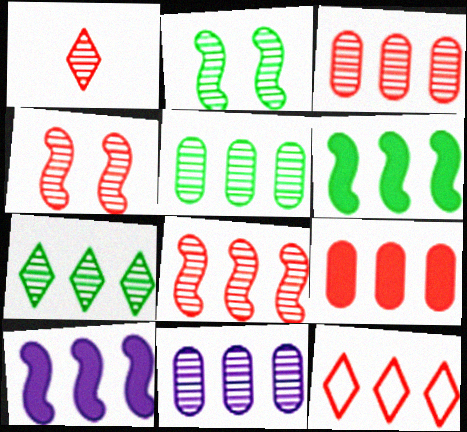[[1, 2, 11], 
[1, 3, 4], 
[3, 5, 11], 
[5, 10, 12], 
[6, 11, 12], 
[7, 8, 11], 
[8, 9, 12]]